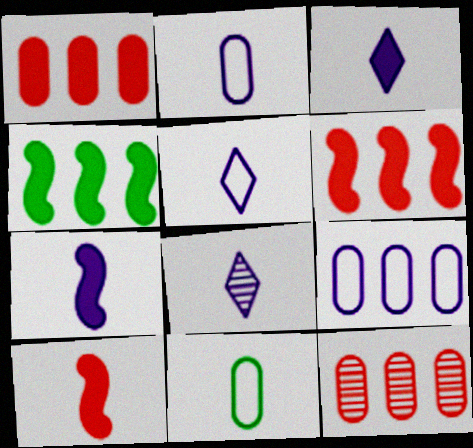[[2, 7, 8], 
[3, 5, 8], 
[8, 10, 11]]